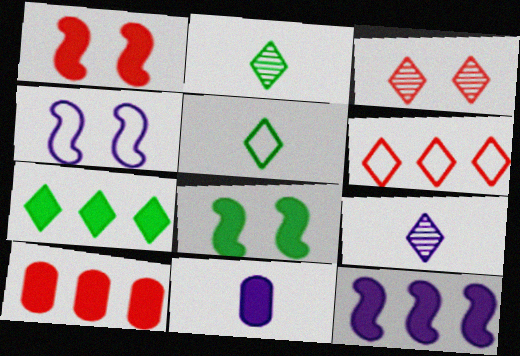[[1, 7, 11], 
[2, 4, 10], 
[7, 10, 12]]